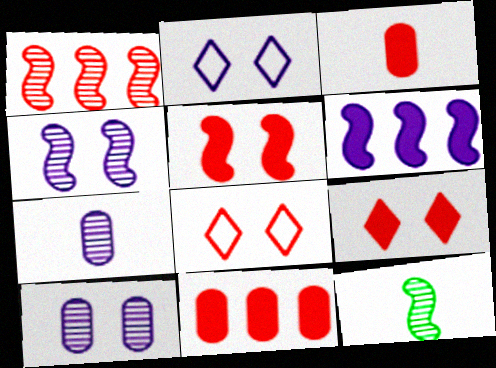[[1, 3, 8], 
[1, 4, 12], 
[2, 6, 7], 
[2, 11, 12]]